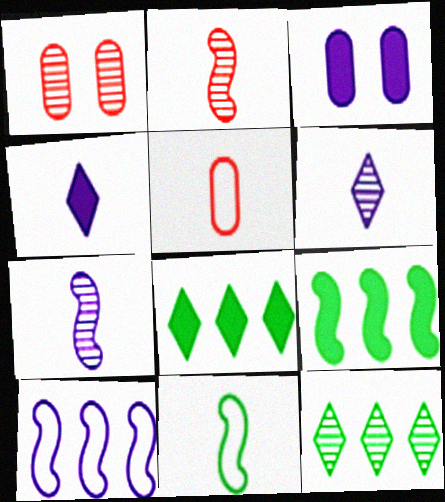[[1, 7, 12], 
[3, 6, 10]]